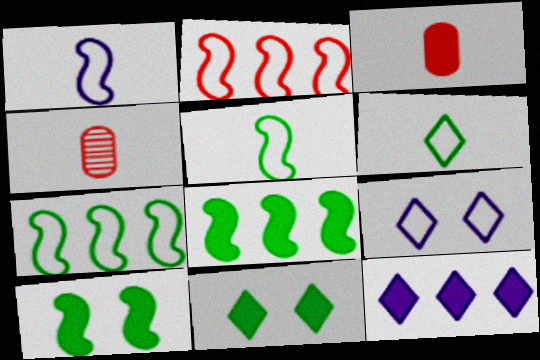[[3, 10, 12], 
[4, 8, 9]]